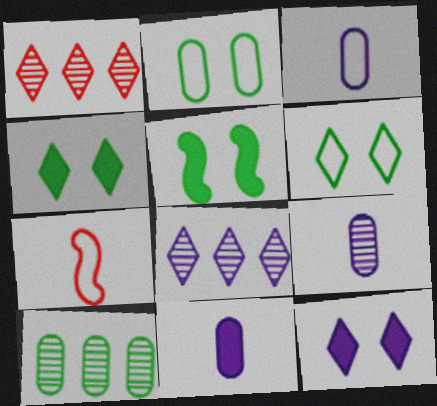[[1, 3, 5], 
[3, 9, 11], 
[7, 10, 12]]